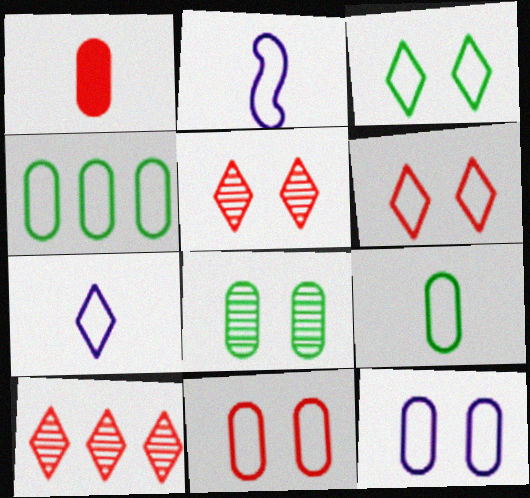[[2, 4, 6]]